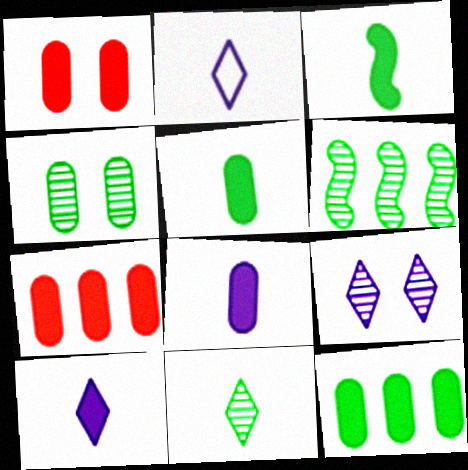[[1, 2, 6], 
[1, 8, 12], 
[4, 6, 11]]